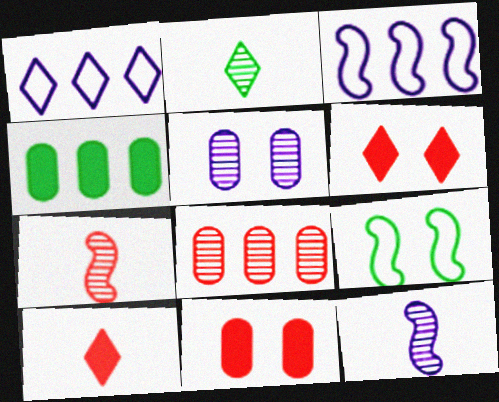[[1, 2, 6], 
[2, 3, 11], 
[2, 4, 9], 
[5, 6, 9]]